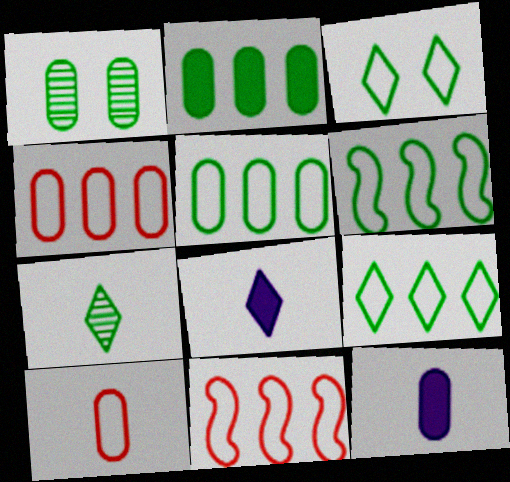[[1, 4, 12], 
[1, 8, 11], 
[5, 6, 9]]